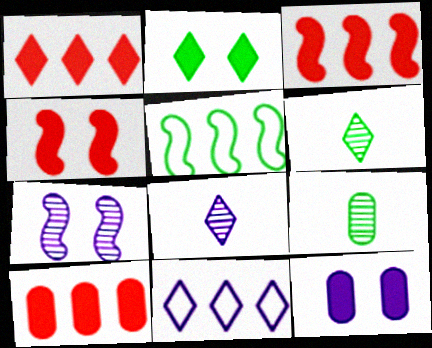[[1, 3, 10], 
[2, 4, 12], 
[2, 5, 9], 
[4, 9, 11]]